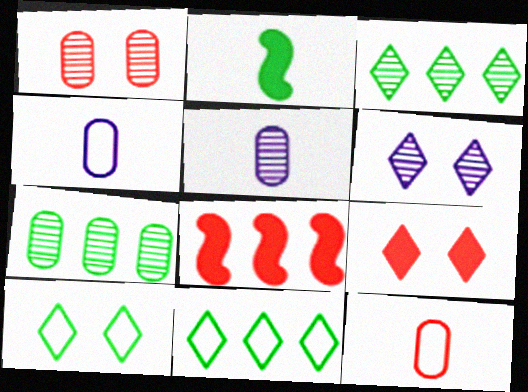[[1, 5, 7], 
[2, 7, 10], 
[5, 8, 10], 
[6, 9, 10]]